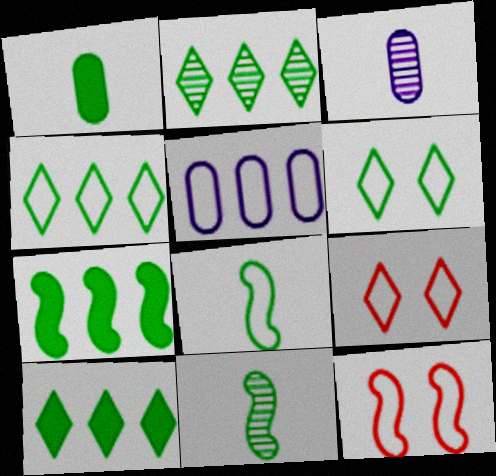[[2, 4, 10], 
[3, 7, 9], 
[3, 10, 12], 
[5, 8, 9]]